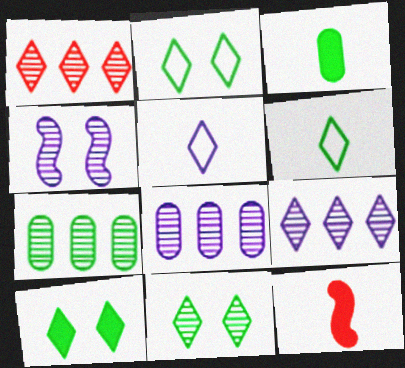[[1, 5, 10], 
[2, 8, 12], 
[2, 10, 11]]